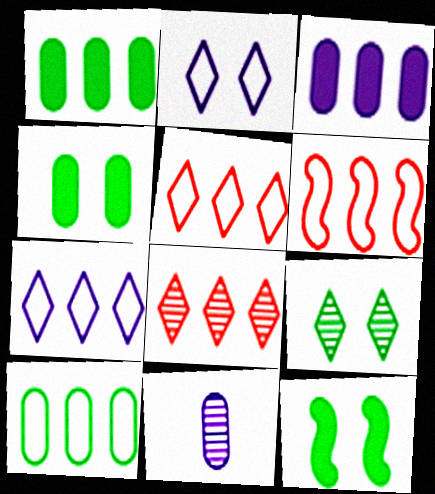[[5, 11, 12], 
[6, 7, 10]]